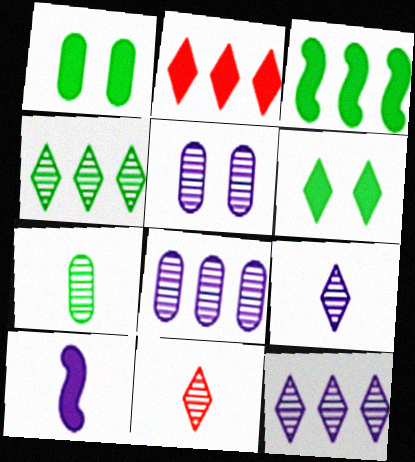[[1, 2, 10]]